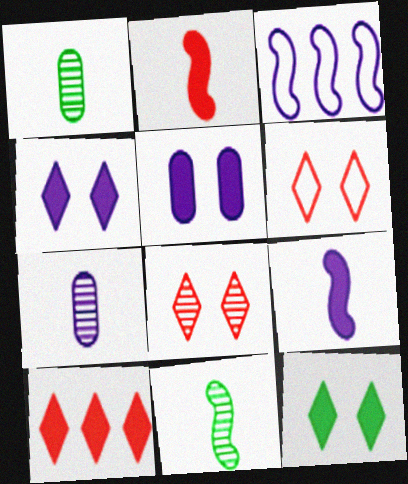[[3, 4, 7]]